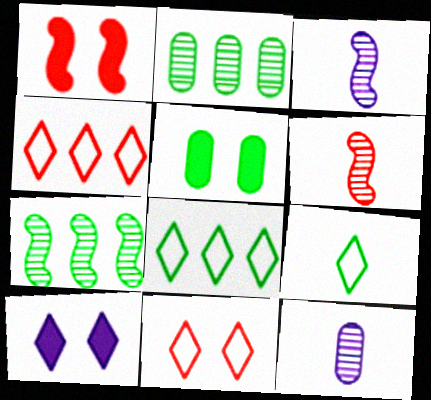[[1, 5, 10], 
[1, 8, 12], 
[3, 4, 5], 
[5, 7, 9]]